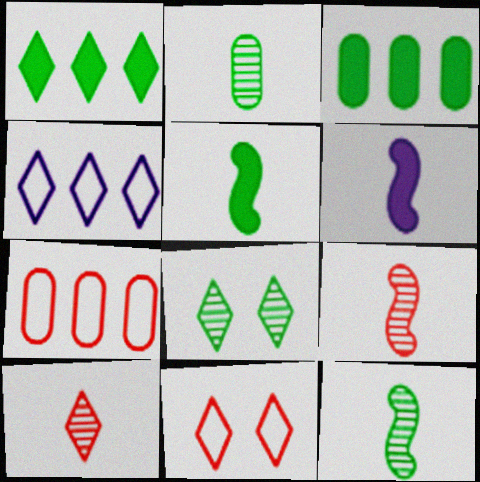[[6, 7, 8]]